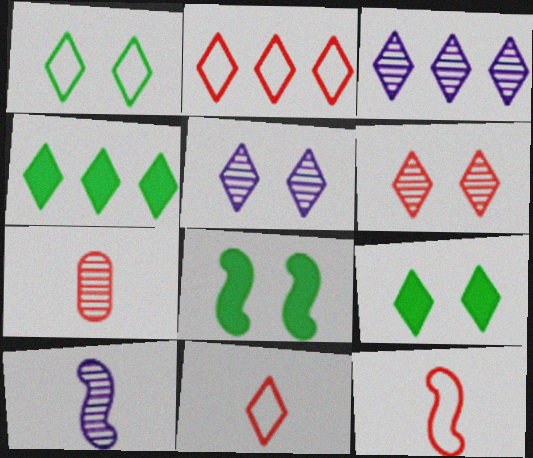[[2, 3, 4], 
[3, 9, 11], 
[4, 5, 11]]